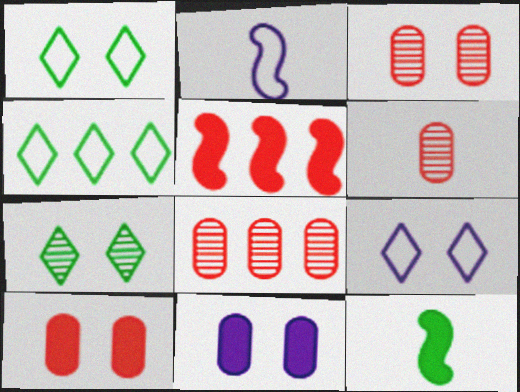[[3, 6, 8], 
[8, 9, 12]]